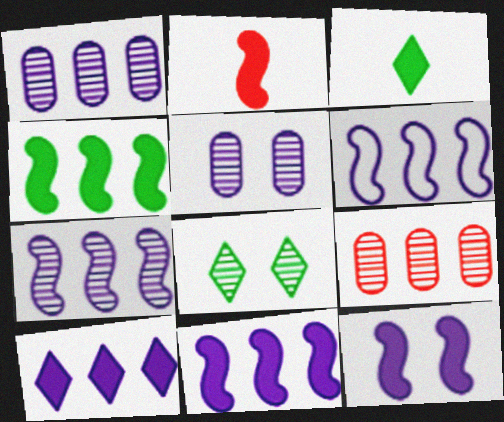[[1, 6, 10], 
[2, 4, 12], 
[6, 7, 11]]